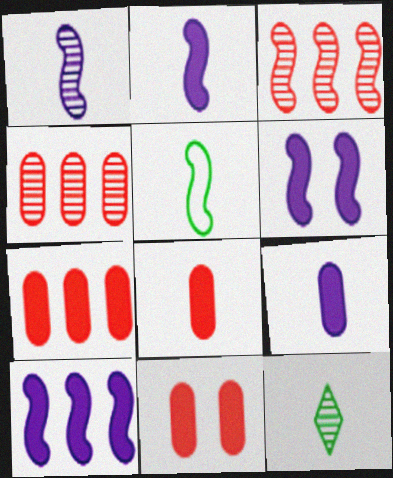[[2, 6, 10], 
[3, 5, 6], 
[7, 8, 11]]